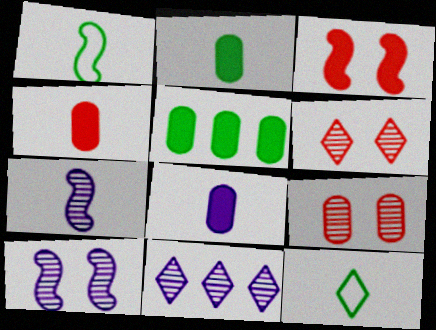[[2, 4, 8], 
[4, 7, 12]]